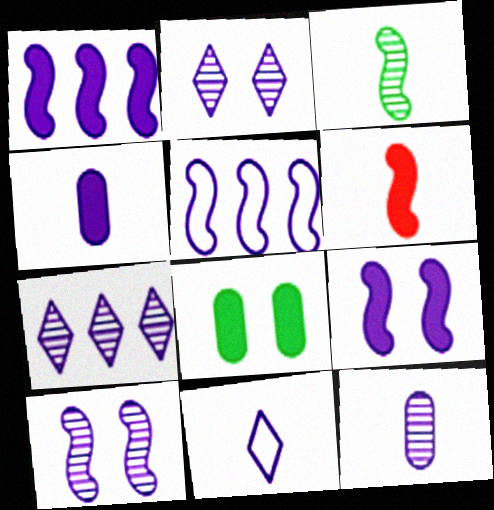[[2, 4, 5], 
[7, 10, 12]]